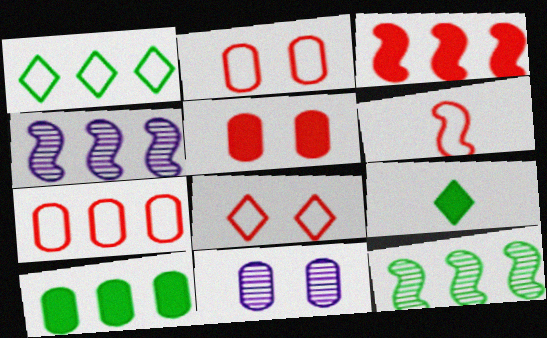[[1, 10, 12], 
[2, 4, 9], 
[6, 7, 8]]